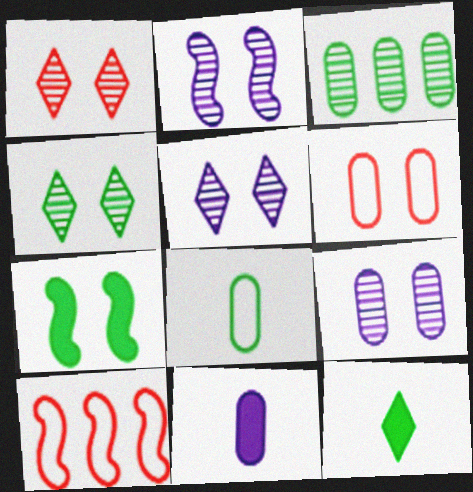[[1, 4, 5], 
[2, 5, 9], 
[3, 6, 11], 
[4, 10, 11], 
[5, 6, 7], 
[9, 10, 12]]